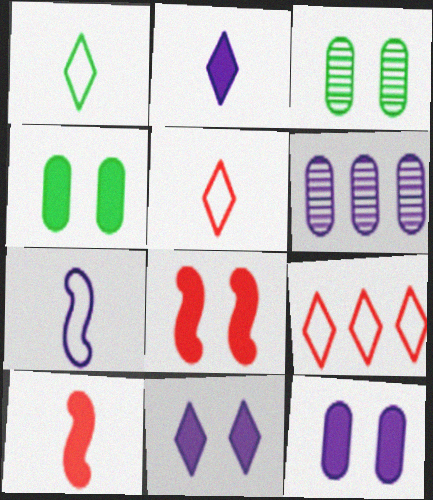[[1, 6, 8], 
[4, 8, 11], 
[6, 7, 11]]